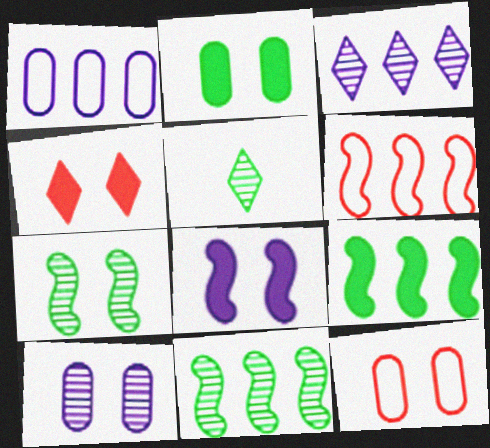[[2, 4, 8], 
[2, 10, 12]]